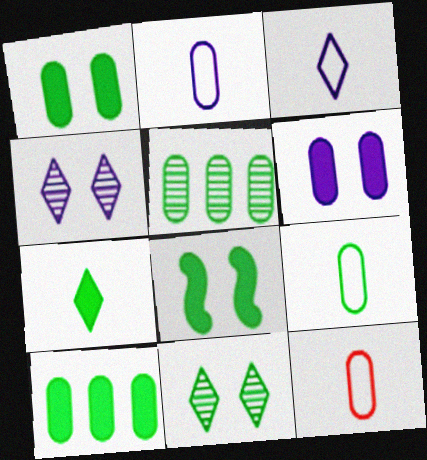[[1, 5, 9], 
[2, 9, 12], 
[5, 6, 12], 
[7, 8, 10]]